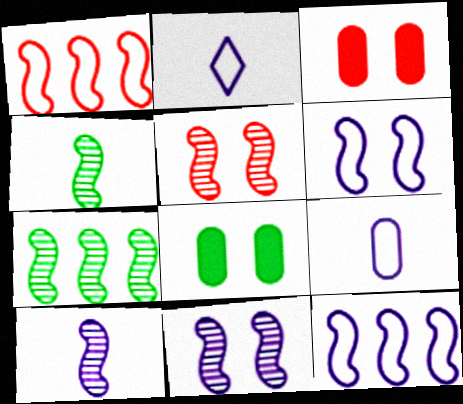[[2, 3, 7], 
[5, 7, 10]]